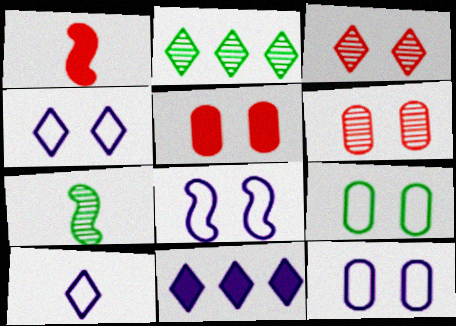[[1, 2, 12], 
[4, 8, 12]]